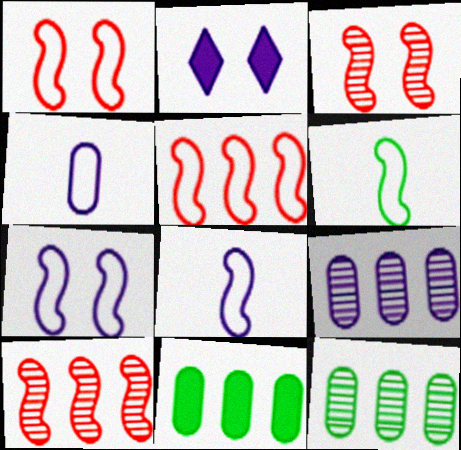[[2, 8, 9], 
[5, 6, 7]]